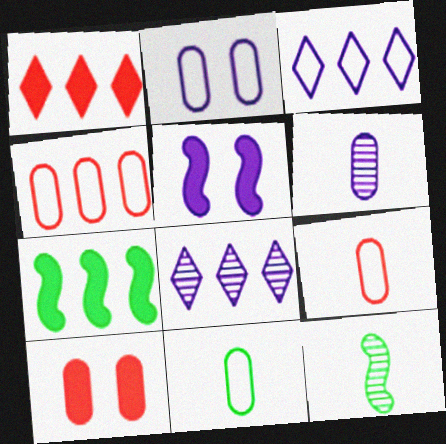[[1, 2, 12], 
[2, 4, 11], 
[3, 5, 6], 
[3, 10, 12], 
[4, 7, 8]]